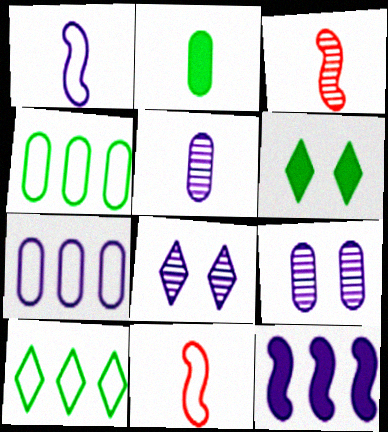[[3, 6, 7]]